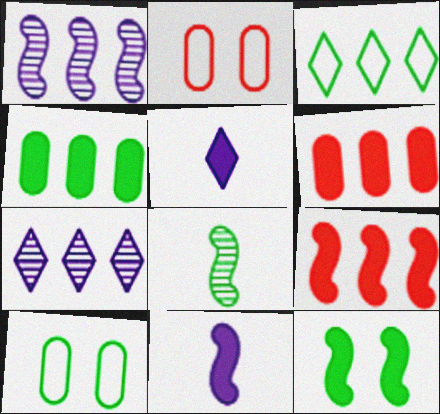[[1, 3, 6], 
[5, 6, 12], 
[9, 11, 12]]